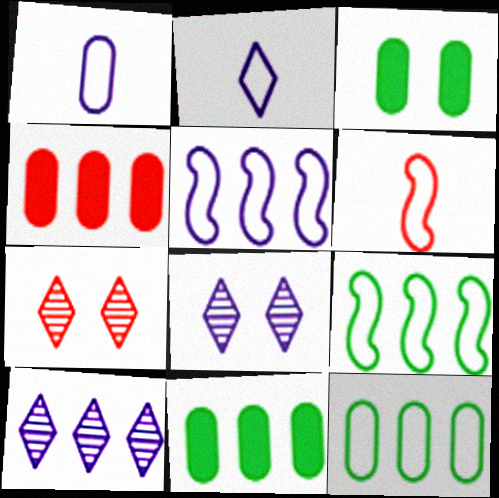[[3, 6, 10], 
[4, 6, 7], 
[4, 9, 10], 
[6, 8, 11]]